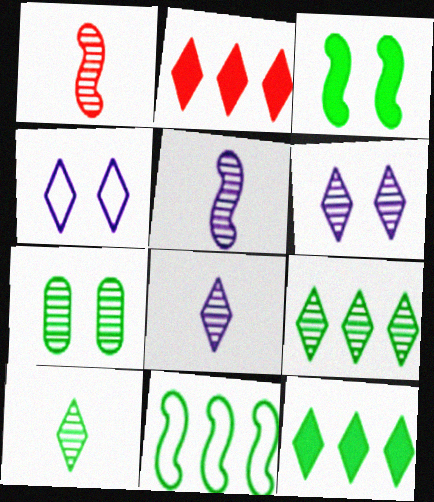[[2, 4, 10]]